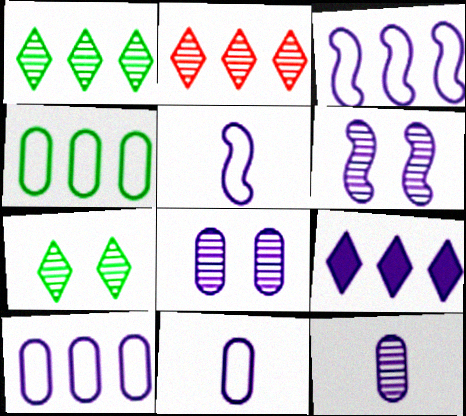[[5, 8, 9], 
[6, 9, 11]]